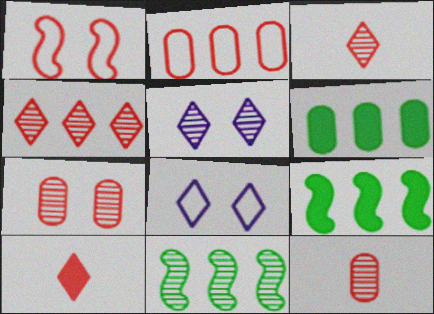[[5, 11, 12], 
[8, 9, 12]]